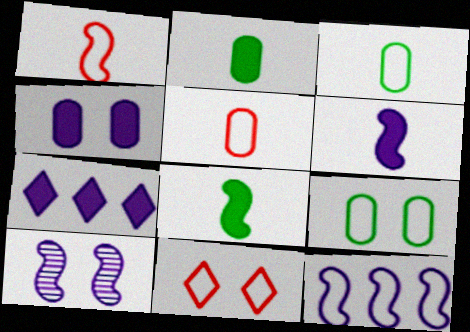[[3, 11, 12], 
[4, 6, 7], 
[6, 10, 12]]